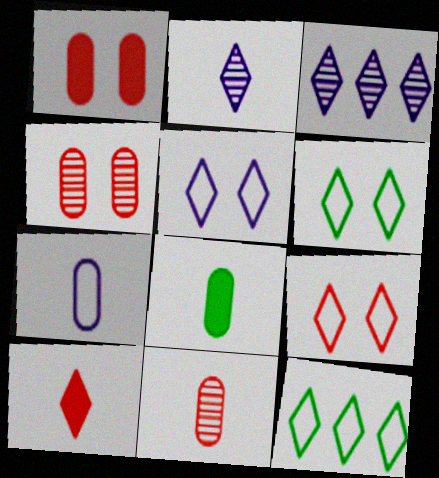[[3, 6, 10], 
[5, 6, 9], 
[7, 8, 11]]